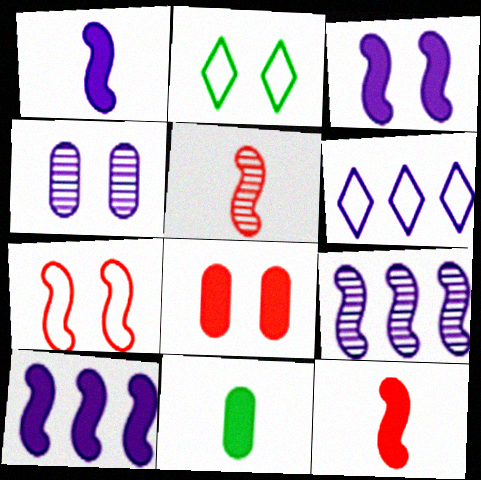[[1, 3, 10], 
[1, 4, 6]]